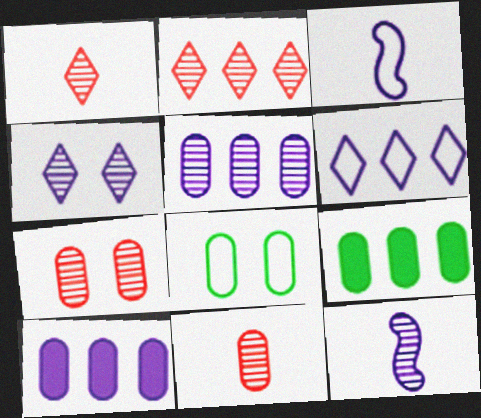[[3, 4, 10], 
[4, 5, 12], 
[8, 10, 11]]